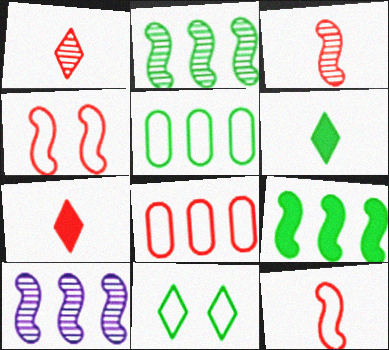[]